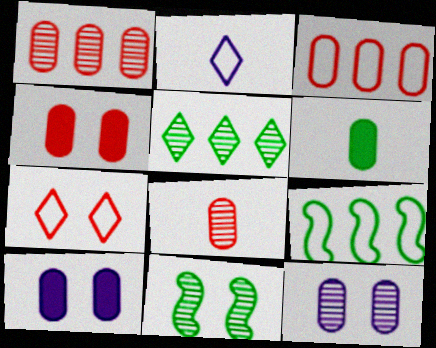[[3, 4, 8], 
[3, 6, 12], 
[7, 10, 11]]